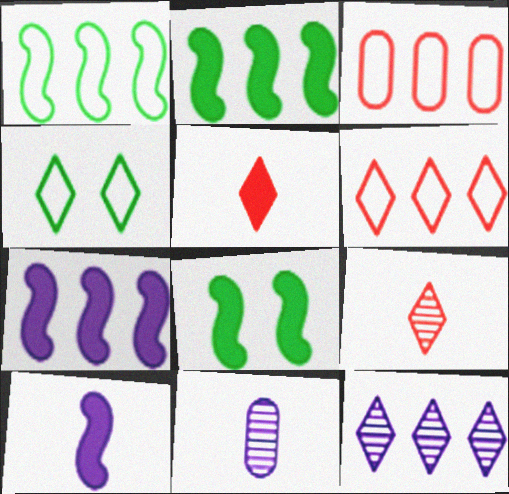[[2, 3, 12], 
[4, 5, 12], 
[6, 8, 11]]